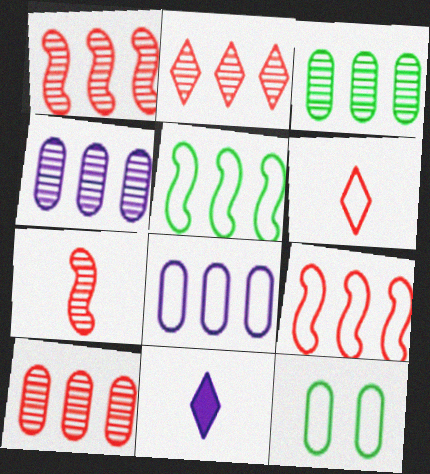[[1, 2, 10], 
[1, 11, 12], 
[3, 4, 10]]